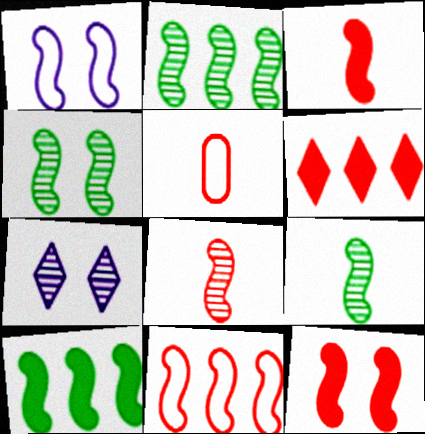[[1, 2, 3], 
[1, 4, 12], 
[1, 8, 10], 
[2, 4, 9], 
[5, 7, 10], 
[8, 11, 12]]